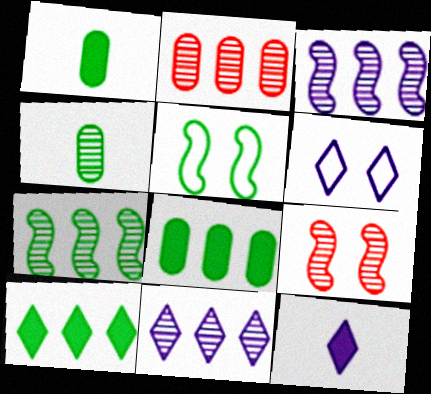[[2, 5, 12], 
[2, 7, 11], 
[4, 5, 10], 
[4, 9, 11], 
[6, 11, 12]]